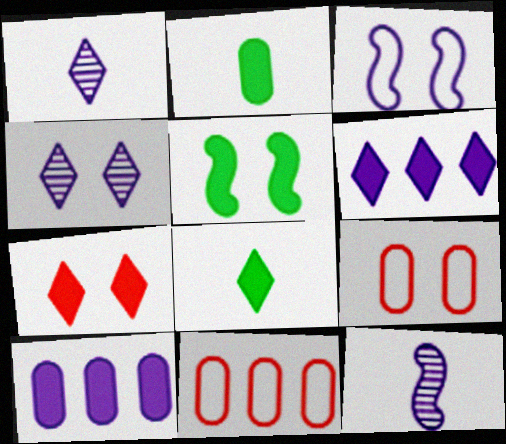[[1, 3, 10], 
[1, 5, 11], 
[4, 5, 9], 
[6, 7, 8]]